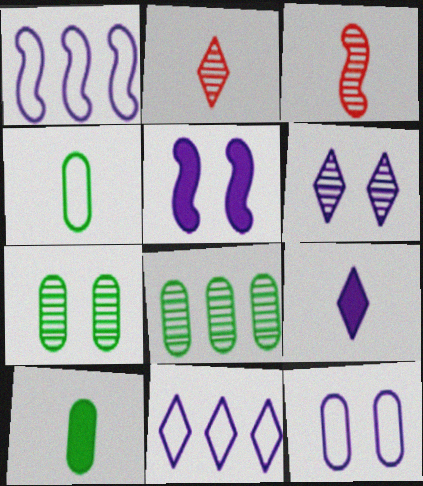[[3, 4, 9], 
[3, 6, 8], 
[5, 6, 12], 
[6, 9, 11]]